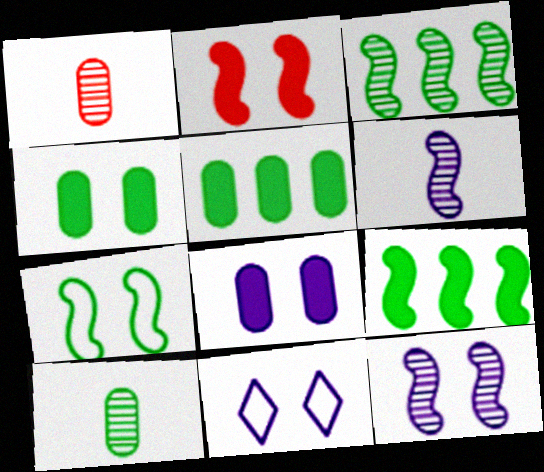[[1, 9, 11], 
[2, 7, 12], 
[8, 11, 12]]